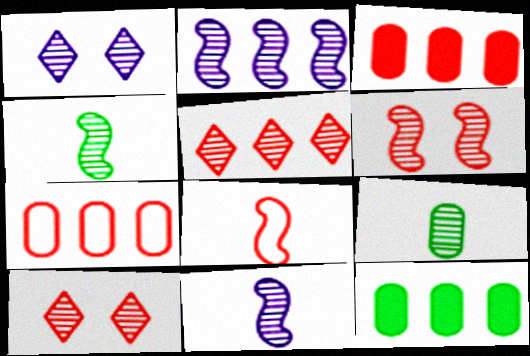[[1, 8, 12], 
[2, 4, 6], 
[2, 9, 10], 
[3, 8, 10]]